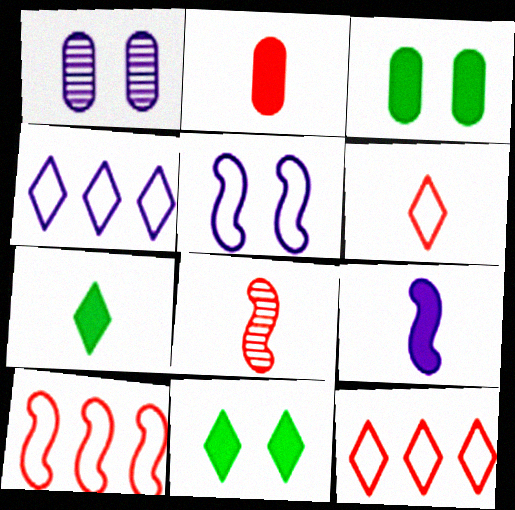[[1, 4, 9], 
[1, 7, 10], 
[2, 6, 8], 
[2, 7, 9], 
[3, 4, 8]]